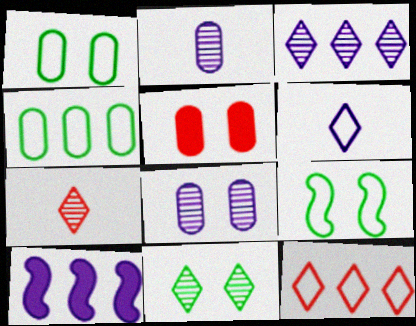[[1, 5, 8], 
[1, 7, 10], 
[2, 4, 5], 
[3, 7, 11], 
[6, 8, 10]]